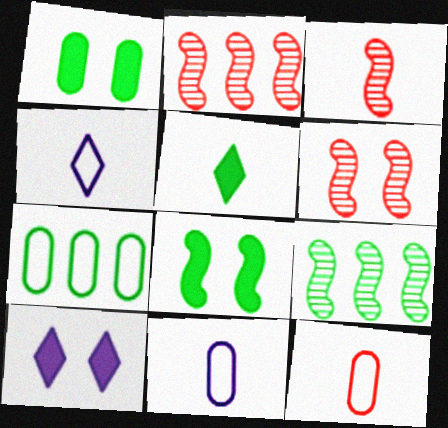[[1, 2, 4], 
[2, 3, 6], 
[3, 5, 11], 
[3, 7, 10], 
[9, 10, 12]]